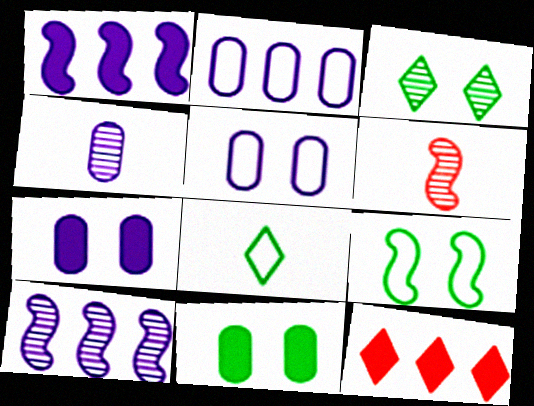[[1, 6, 9], 
[2, 4, 7], 
[3, 9, 11], 
[4, 9, 12]]